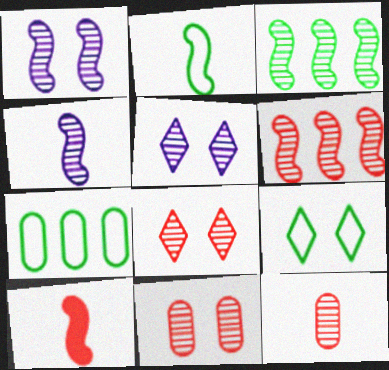[[2, 4, 10], 
[2, 7, 9], 
[3, 5, 12], 
[5, 7, 10], 
[6, 8, 12]]